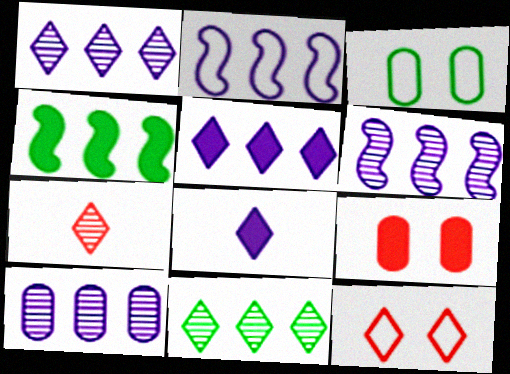[[1, 6, 10], 
[2, 5, 10], 
[4, 8, 9], 
[8, 11, 12]]